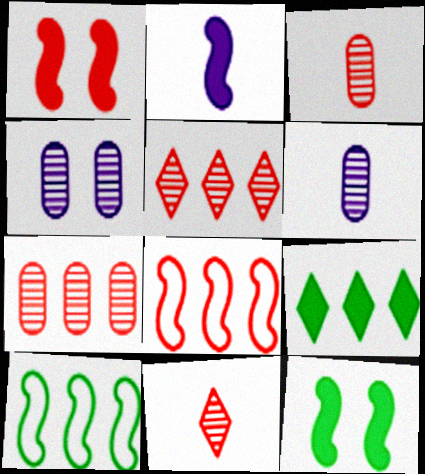[]